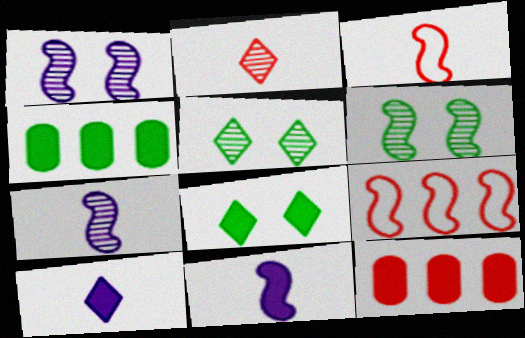[[6, 9, 11], 
[8, 11, 12]]